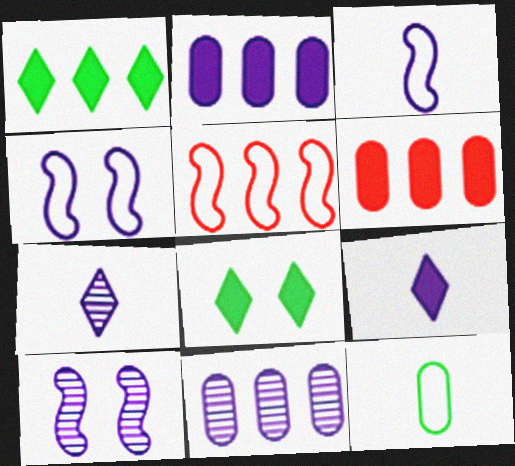[[1, 5, 11], 
[2, 4, 7], 
[4, 9, 11], 
[7, 10, 11]]